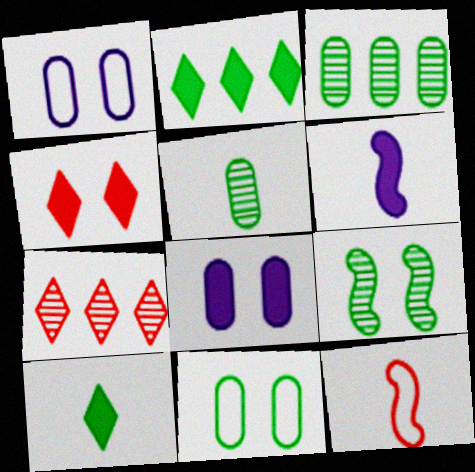[[1, 4, 9], 
[6, 7, 11]]